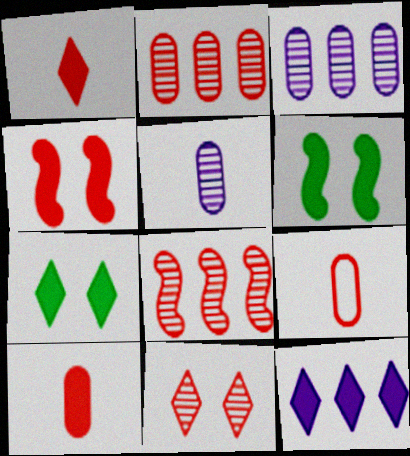[[1, 7, 12], 
[6, 10, 12]]